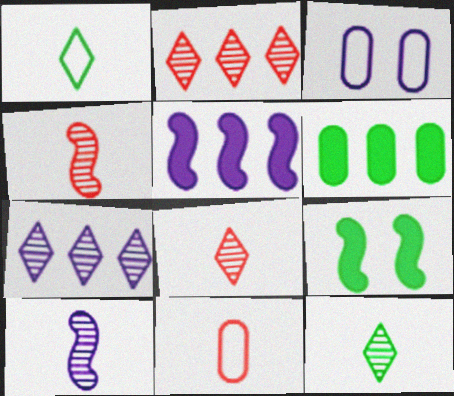[[7, 9, 11]]